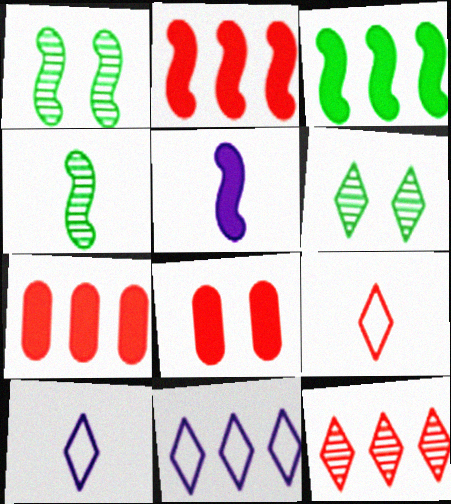[[1, 7, 10], 
[4, 8, 11]]